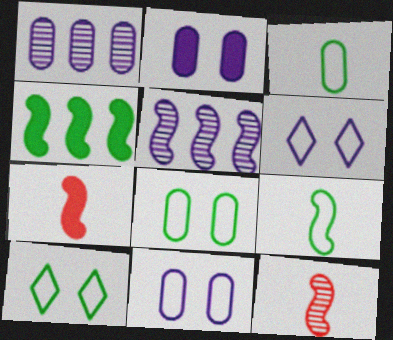[[1, 7, 10]]